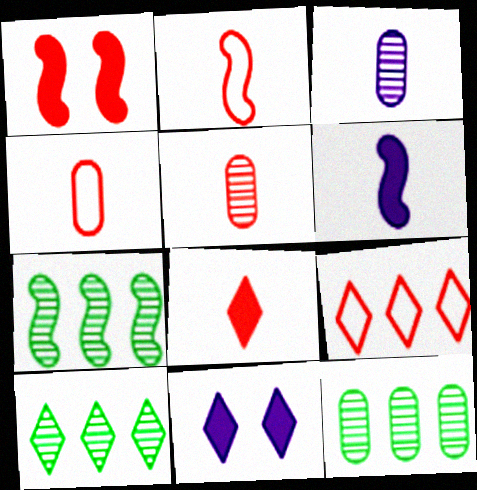[[1, 5, 9], 
[2, 5, 8], 
[2, 11, 12], 
[4, 7, 11], 
[7, 10, 12]]